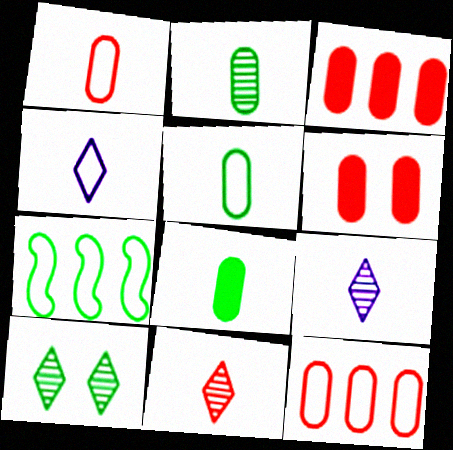[[2, 5, 8], 
[6, 7, 9], 
[7, 8, 10]]